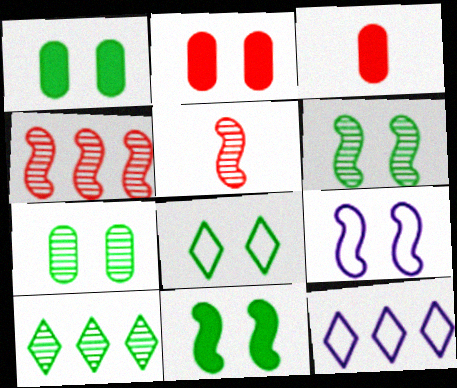[[1, 5, 12], 
[1, 6, 8], 
[3, 6, 12], 
[3, 9, 10], 
[7, 8, 11]]